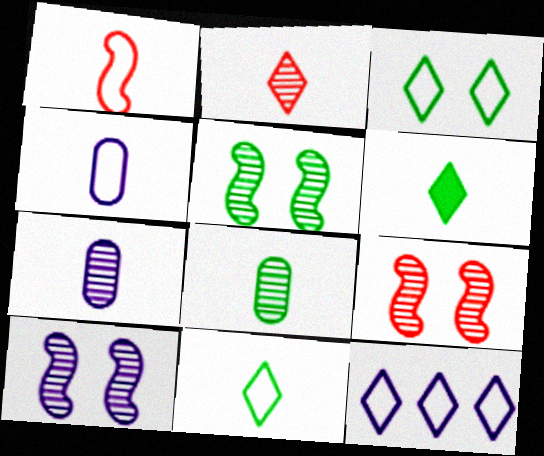[[1, 4, 11], 
[1, 6, 7], 
[5, 9, 10]]